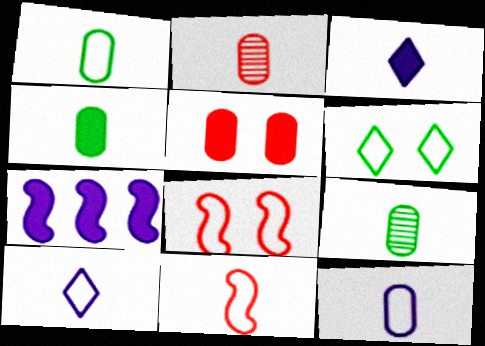[[1, 4, 9], 
[1, 10, 11], 
[2, 4, 12], 
[2, 6, 7], 
[3, 9, 11]]